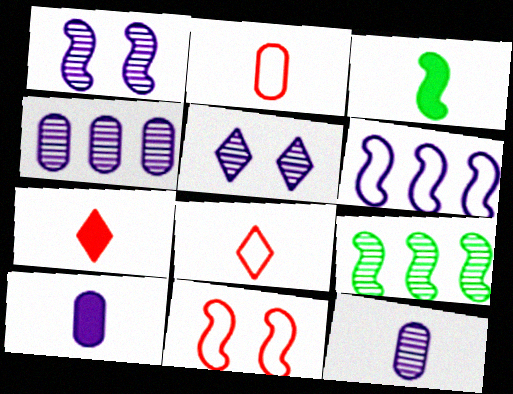[[3, 7, 10], 
[3, 8, 12], 
[5, 6, 10]]